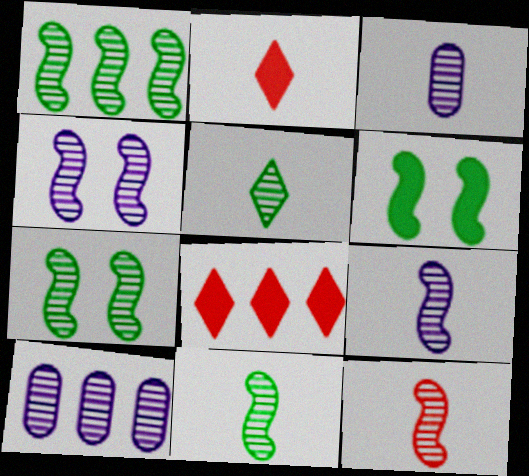[[1, 4, 12], 
[1, 7, 11], 
[3, 5, 12], 
[9, 11, 12]]